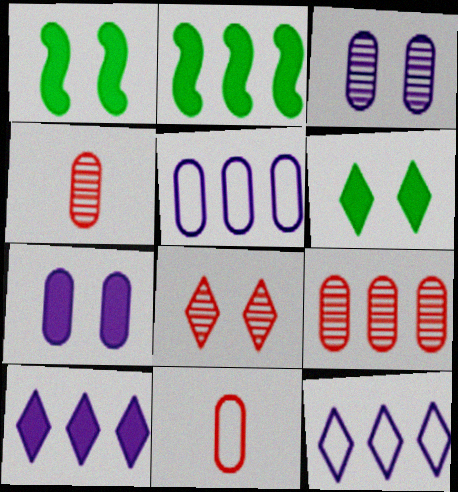[[1, 4, 12], 
[2, 9, 12]]